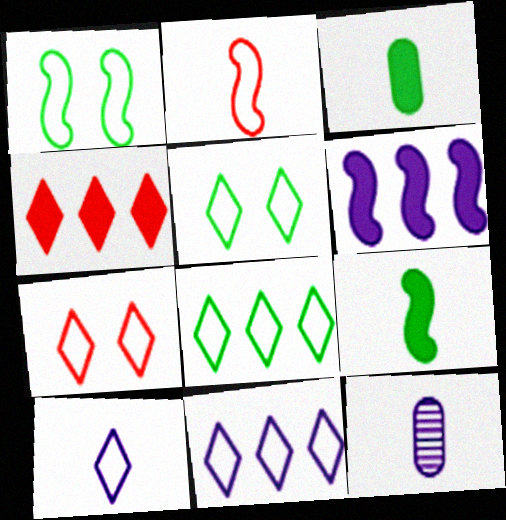[[1, 4, 12], 
[7, 8, 10]]